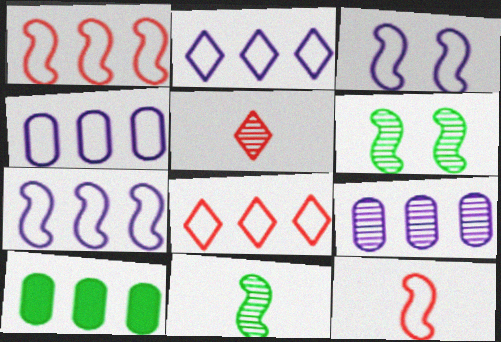[[2, 4, 7], 
[3, 5, 10], 
[5, 6, 9]]